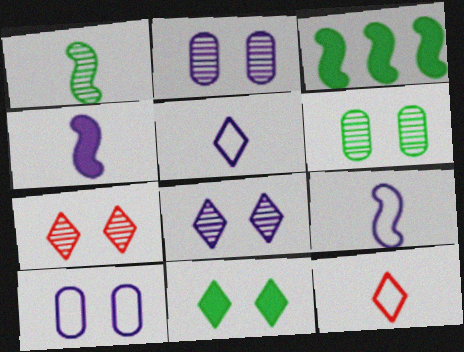[[2, 3, 12]]